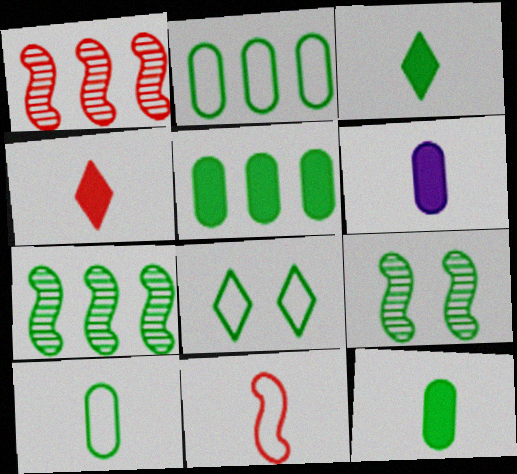[[1, 6, 8], 
[2, 3, 9], 
[7, 8, 12]]